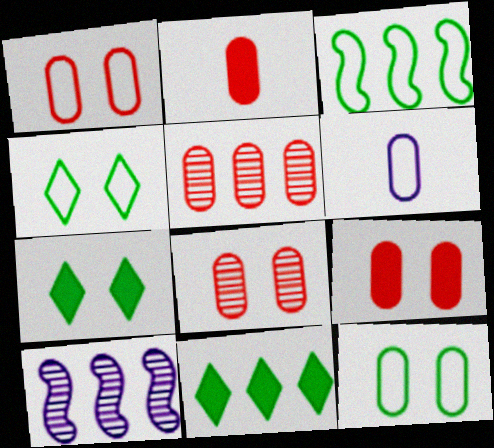[[1, 2, 5], 
[1, 8, 9], 
[2, 4, 10]]